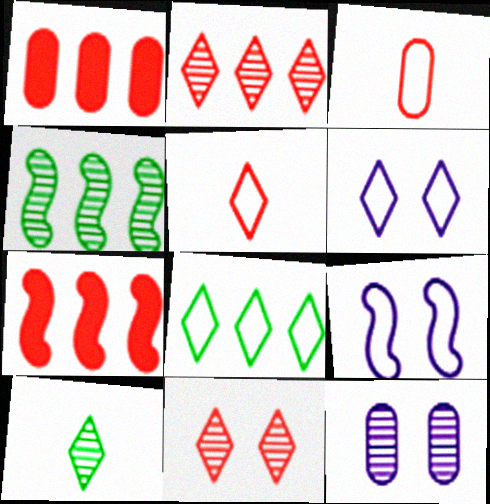[[1, 9, 10], 
[3, 7, 11], 
[3, 8, 9], 
[5, 6, 8]]